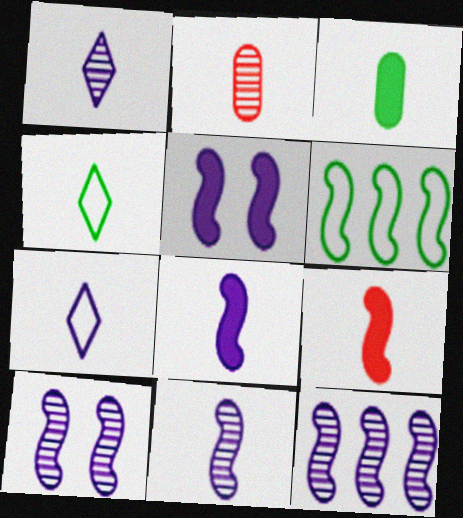[[2, 4, 8], 
[6, 9, 10], 
[10, 11, 12]]